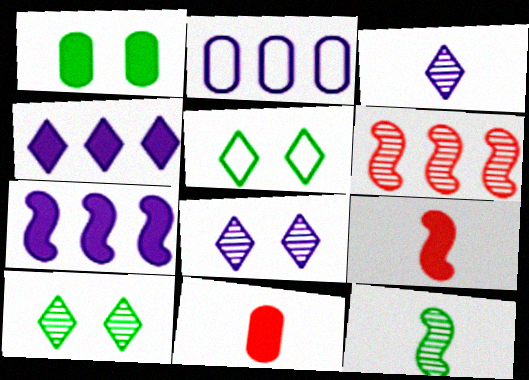[[1, 4, 9], 
[2, 9, 10]]